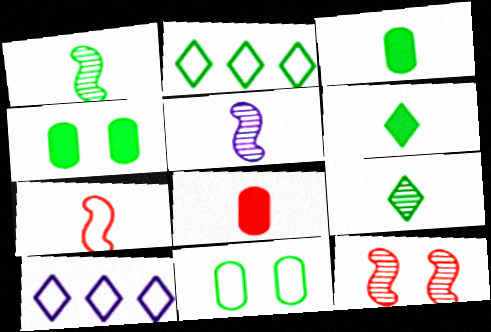[[1, 2, 4], 
[3, 10, 12], 
[7, 10, 11]]